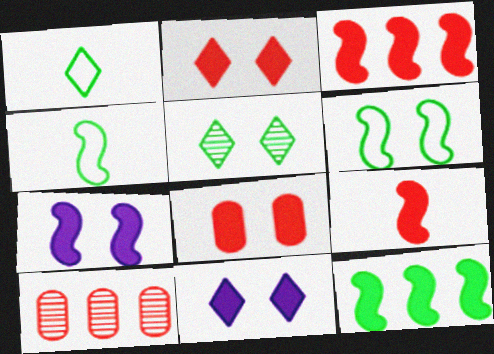[[1, 7, 10], 
[4, 10, 11], 
[7, 9, 12]]